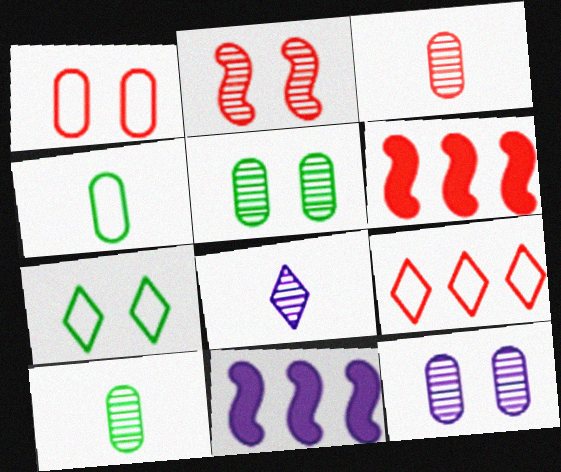[[3, 7, 11]]